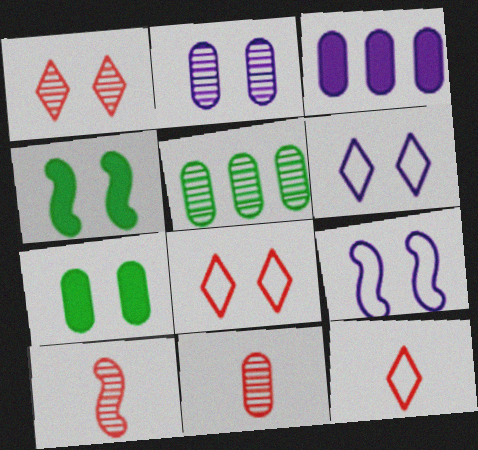[[1, 7, 9], 
[2, 4, 8], 
[2, 5, 11]]